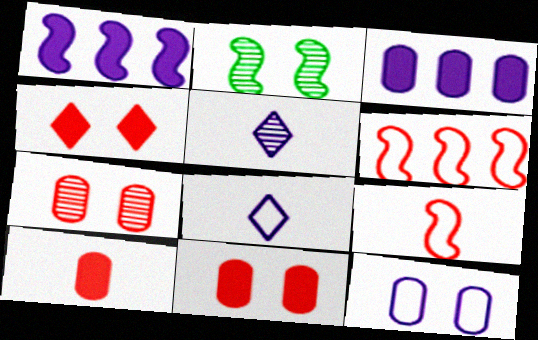[[1, 2, 9], 
[1, 5, 12], 
[2, 4, 12]]